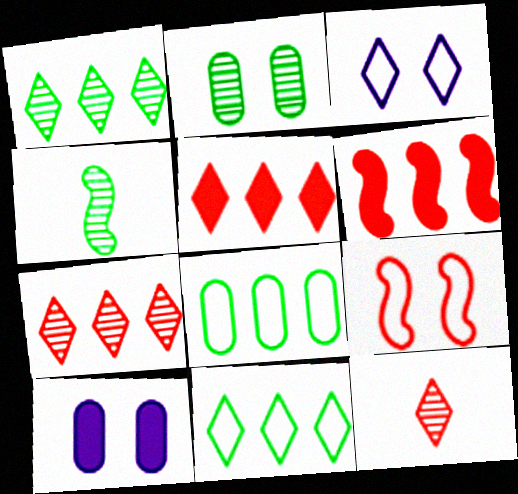[[1, 2, 4]]